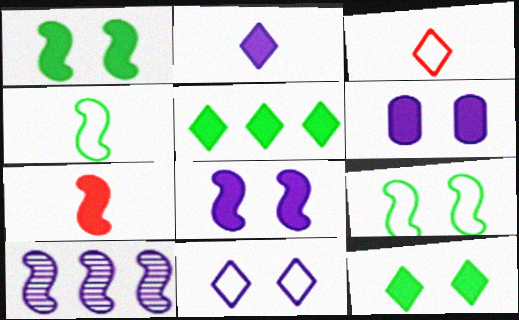[[5, 6, 7], 
[7, 9, 10]]